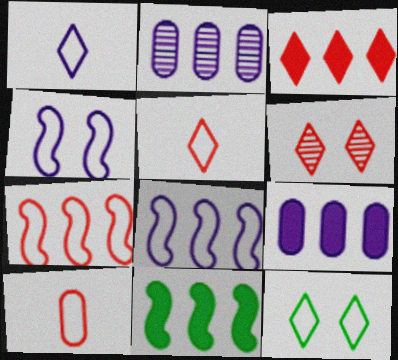[[3, 5, 6], 
[3, 9, 11], 
[8, 10, 12]]